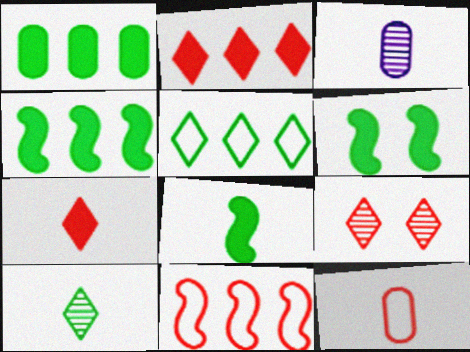[[4, 6, 8]]